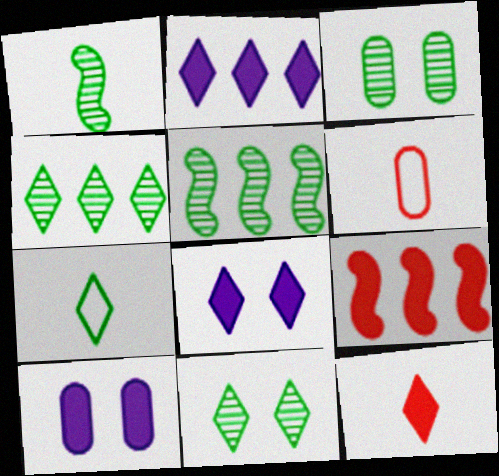[[1, 3, 4], 
[5, 6, 8]]